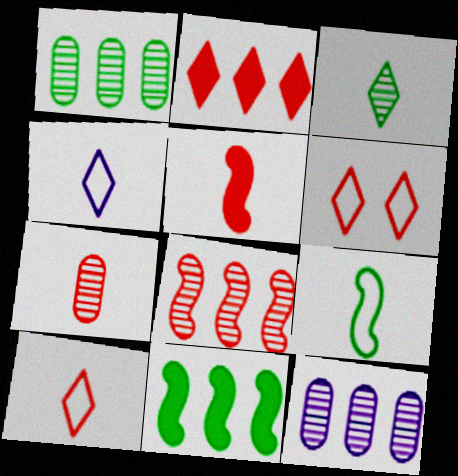[[5, 7, 10]]